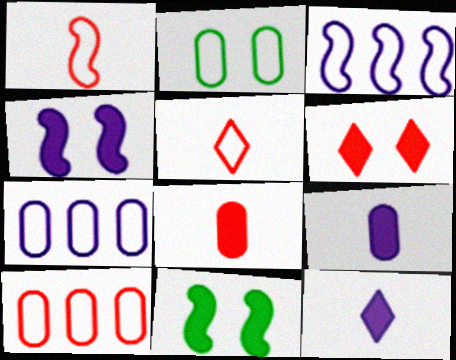[[2, 3, 5]]